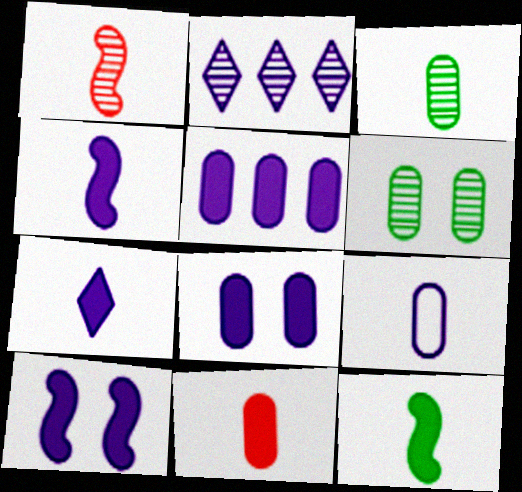[[1, 2, 6], 
[2, 9, 10], 
[3, 9, 11], 
[5, 7, 10], 
[7, 11, 12]]